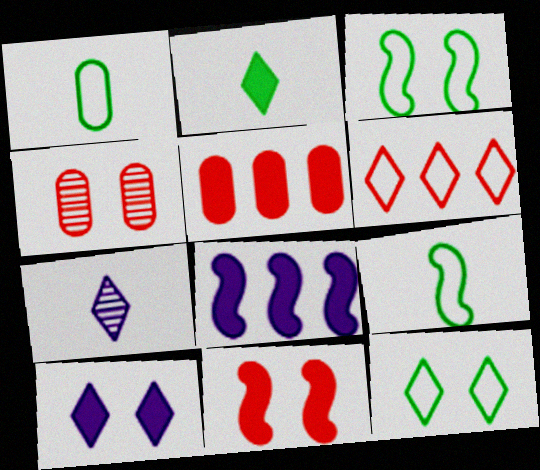[[3, 4, 10], 
[3, 5, 7]]